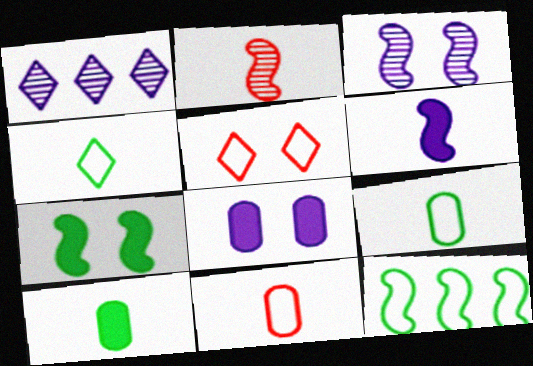[[1, 7, 11]]